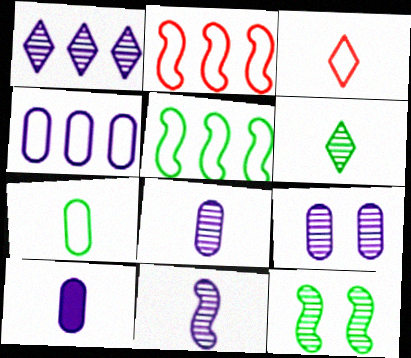[[1, 9, 11], 
[4, 9, 10]]